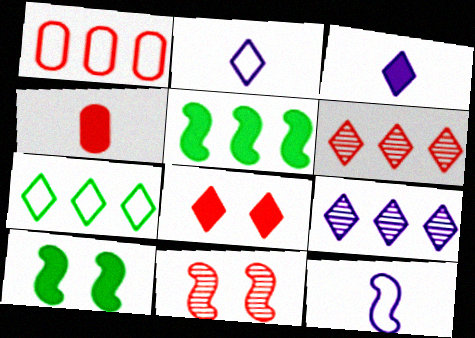[[1, 5, 9], 
[5, 11, 12]]